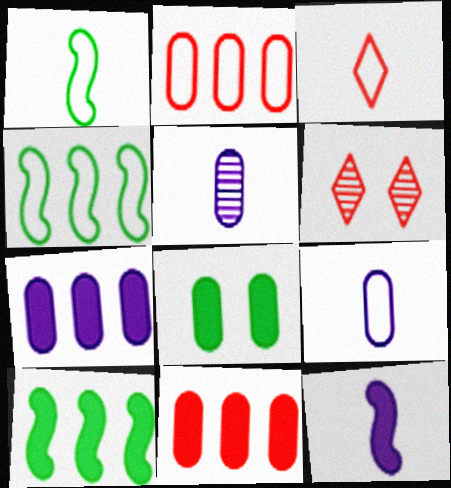[[1, 3, 9], 
[1, 6, 7], 
[2, 5, 8], 
[6, 9, 10]]